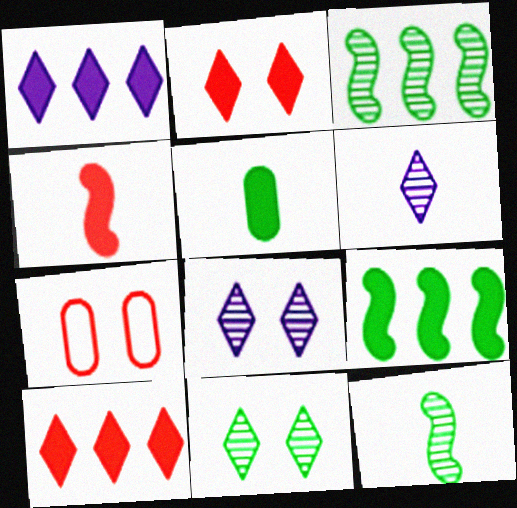[[1, 7, 12], 
[6, 7, 9]]